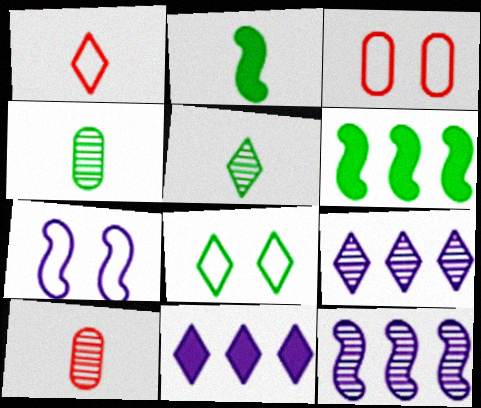[[2, 3, 9], 
[3, 7, 8], 
[4, 6, 8]]